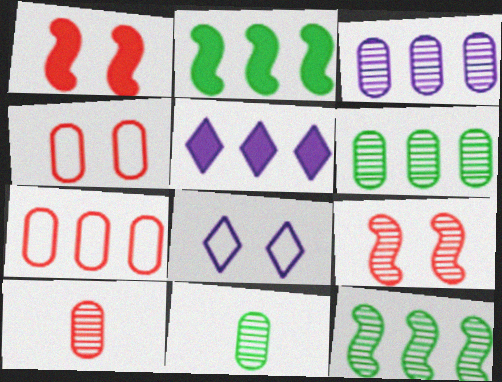[[2, 8, 10], 
[5, 7, 12]]